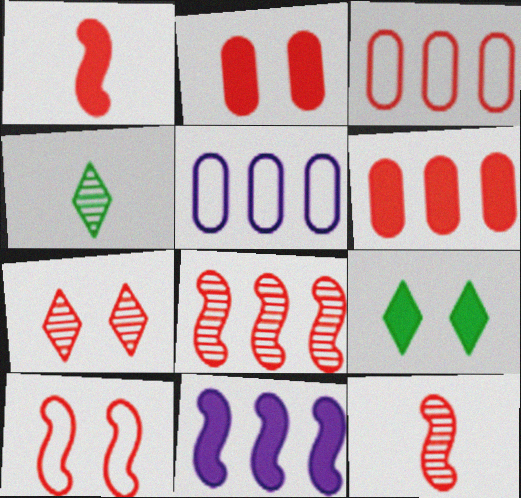[[1, 3, 7], 
[1, 8, 10], 
[2, 7, 10], 
[5, 9, 12]]